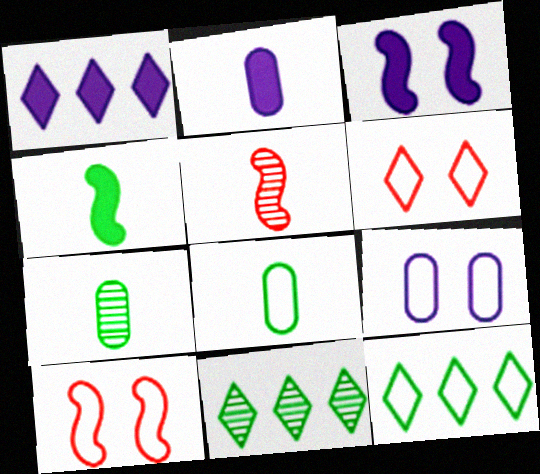[[1, 2, 3], 
[1, 7, 10], 
[2, 10, 11]]